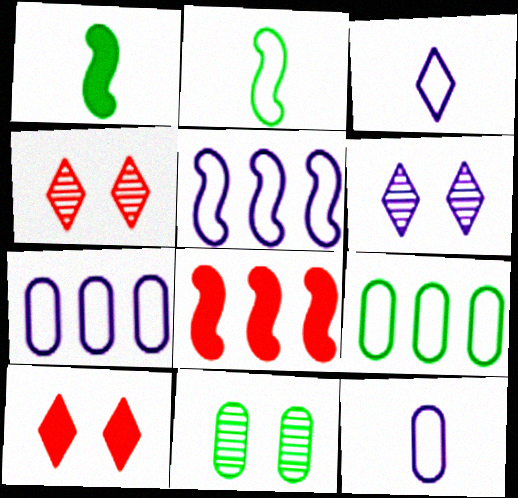[[1, 4, 7], 
[3, 8, 11]]